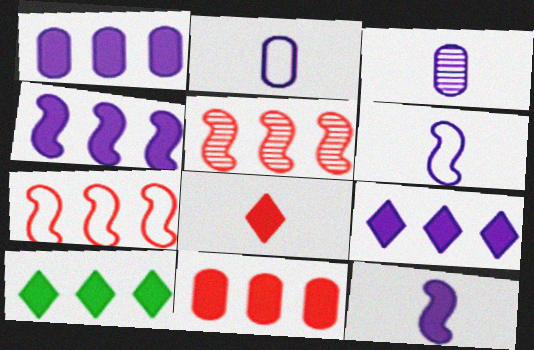[[1, 4, 9], 
[4, 10, 11]]